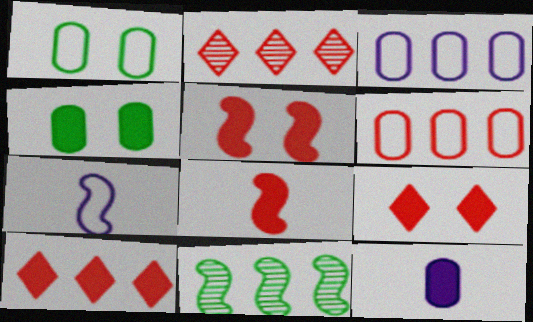[[2, 4, 7], 
[3, 10, 11], 
[5, 7, 11]]